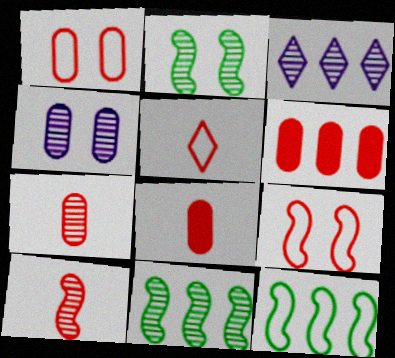[[1, 6, 7], 
[2, 3, 7], 
[3, 6, 12], 
[5, 8, 10]]